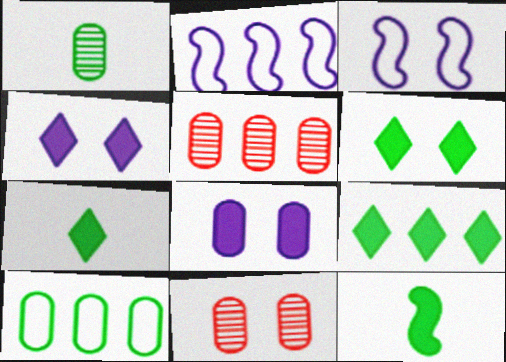[[2, 5, 9], 
[2, 7, 11], 
[3, 5, 7], 
[3, 6, 11], 
[6, 7, 9]]